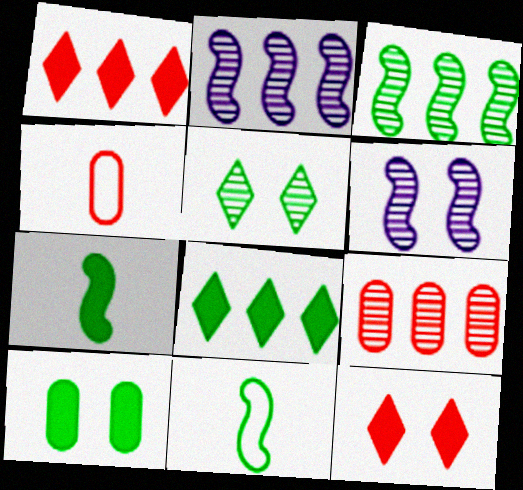[[4, 6, 8], 
[7, 8, 10]]